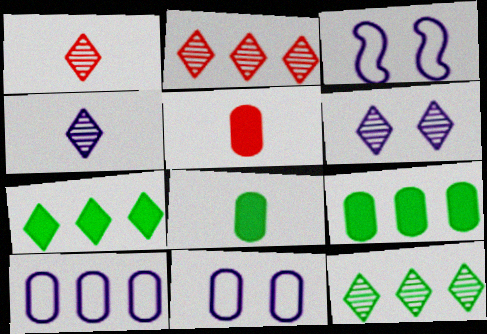[[1, 3, 9], 
[1, 6, 12], 
[2, 3, 8], 
[3, 5, 12]]